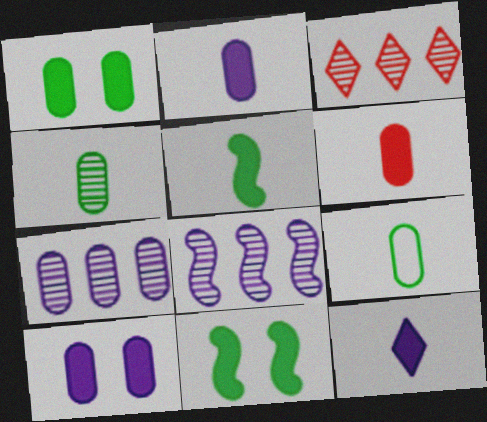[[5, 6, 12]]